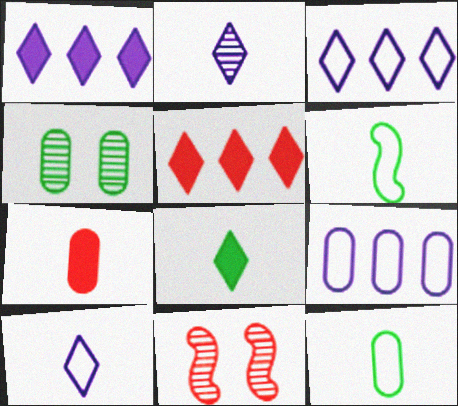[[1, 11, 12], 
[2, 6, 7], 
[4, 7, 9], 
[8, 9, 11]]